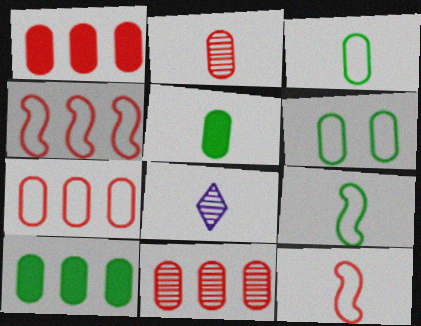[[1, 7, 11], 
[5, 8, 12]]